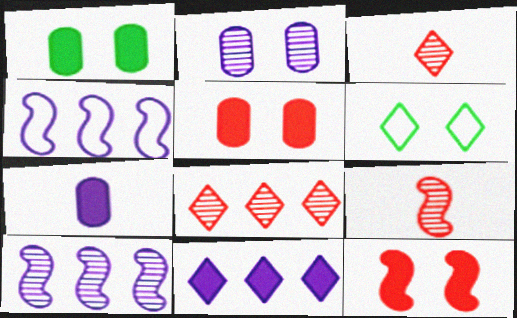[[1, 3, 4], 
[2, 6, 12], 
[3, 6, 11]]